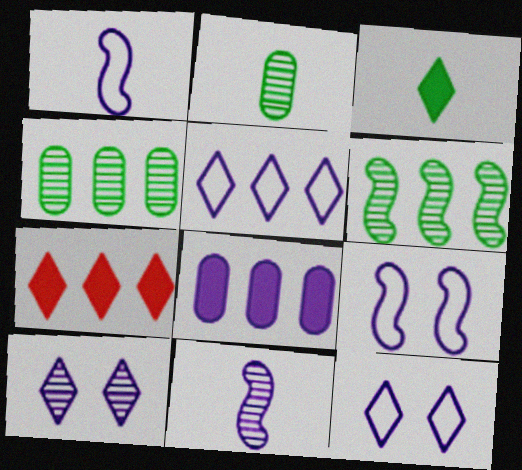[[1, 8, 10], 
[2, 7, 9], 
[8, 11, 12]]